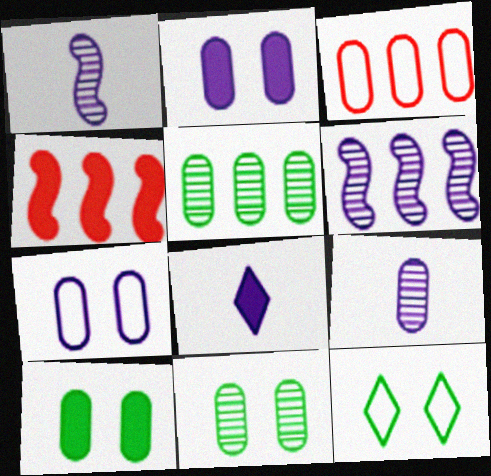[[3, 9, 10], 
[4, 8, 10], 
[4, 9, 12], 
[6, 7, 8]]